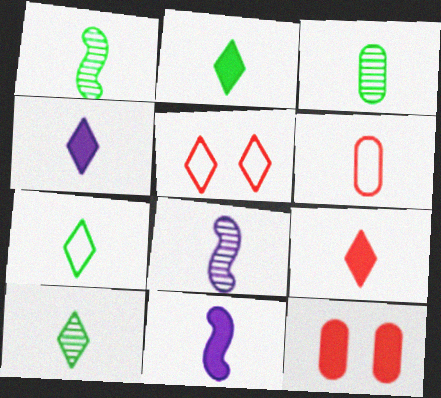[[1, 3, 10], 
[1, 4, 6], 
[2, 4, 9], 
[2, 6, 8], 
[2, 7, 10], 
[6, 10, 11]]